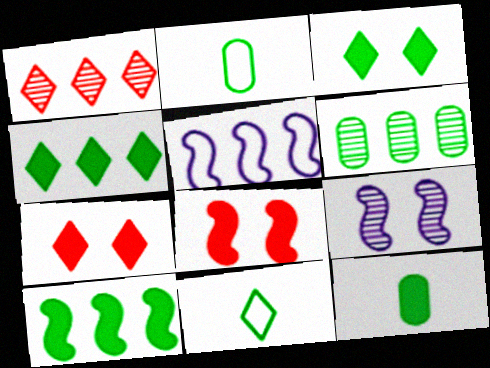[[3, 10, 12]]